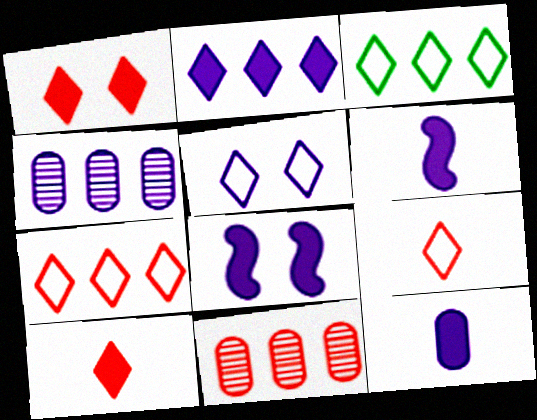[[2, 8, 12], 
[3, 5, 9], 
[4, 5, 6]]